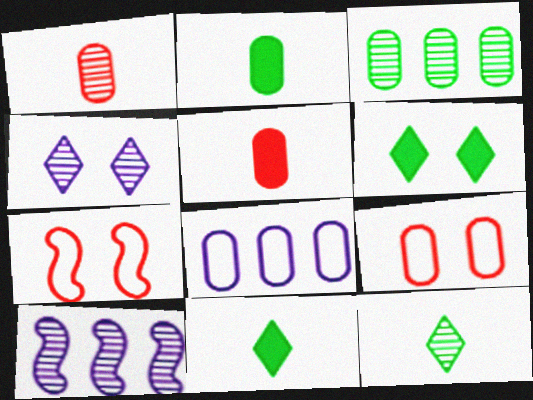[[9, 10, 11]]